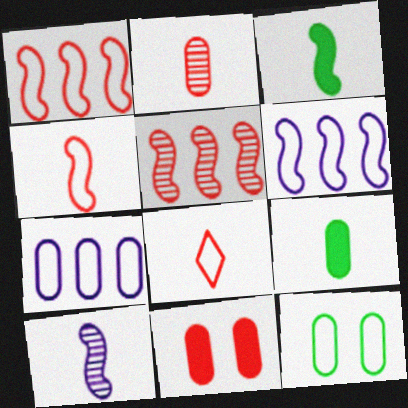[[3, 4, 10], 
[5, 8, 11], 
[6, 8, 12], 
[8, 9, 10]]